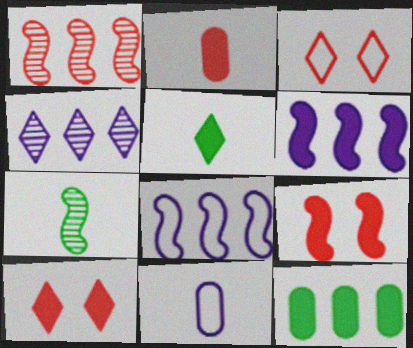[[1, 2, 3], 
[3, 4, 5], 
[7, 8, 9]]